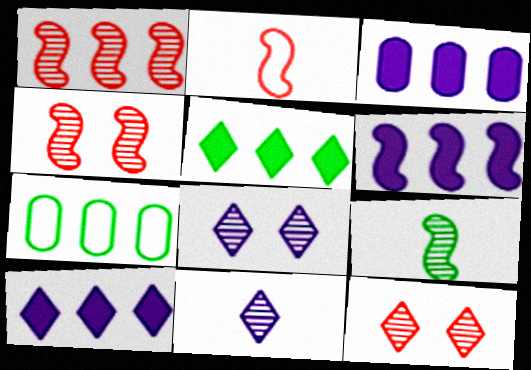[[1, 7, 10], 
[3, 6, 10]]